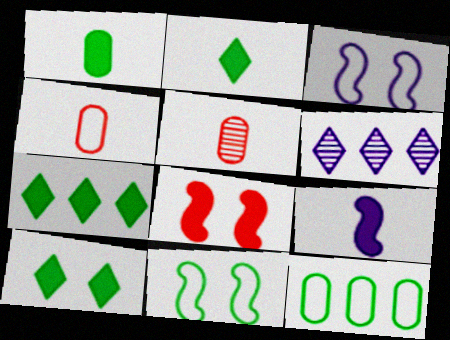[[2, 7, 10], 
[3, 5, 7]]